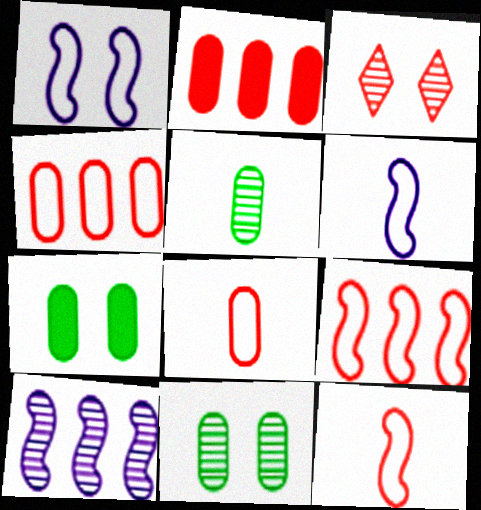[[1, 3, 7], 
[2, 3, 12], 
[3, 5, 10]]